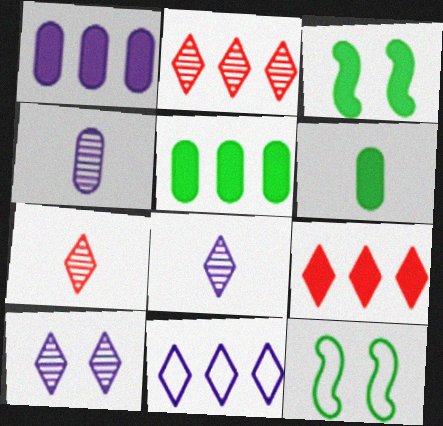[[1, 7, 12], 
[4, 9, 12]]